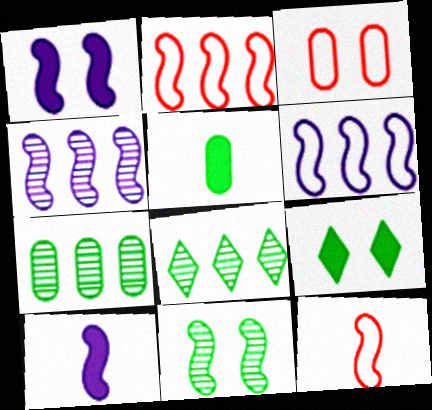[[2, 10, 11], 
[3, 8, 10]]